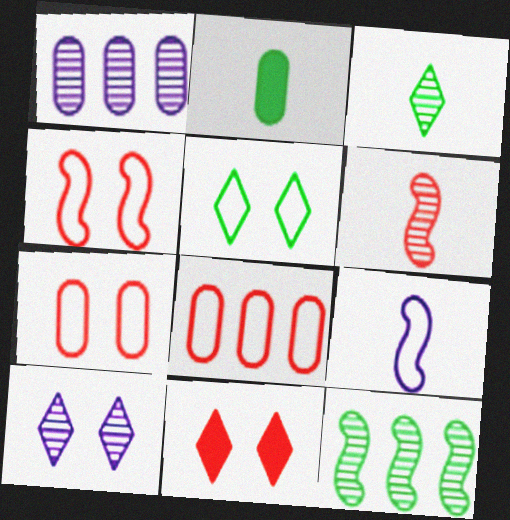[[1, 2, 7], 
[2, 5, 12], 
[5, 8, 9], 
[5, 10, 11], 
[6, 8, 11]]